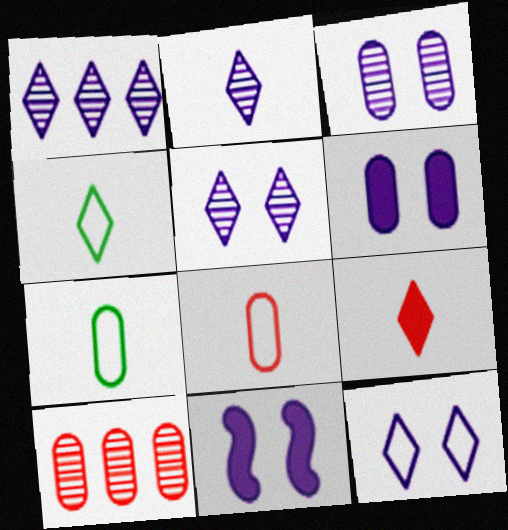[[1, 2, 5], 
[2, 4, 9], 
[3, 11, 12], 
[4, 10, 11], 
[6, 7, 10]]